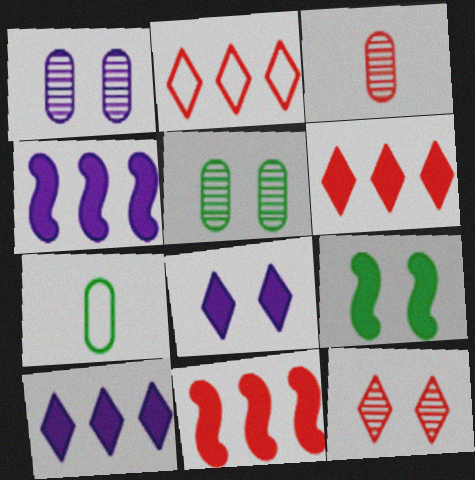[[4, 7, 12]]